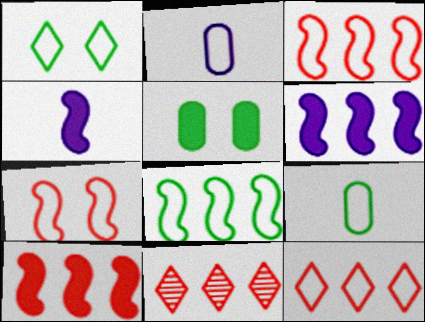[[1, 2, 3], 
[1, 8, 9]]